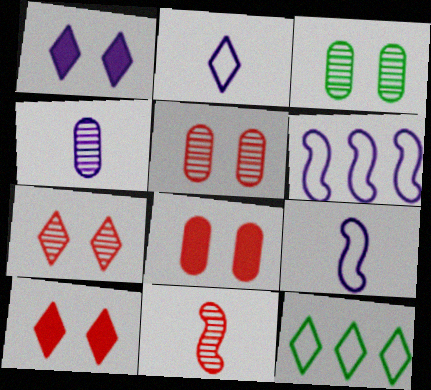[[1, 4, 6]]